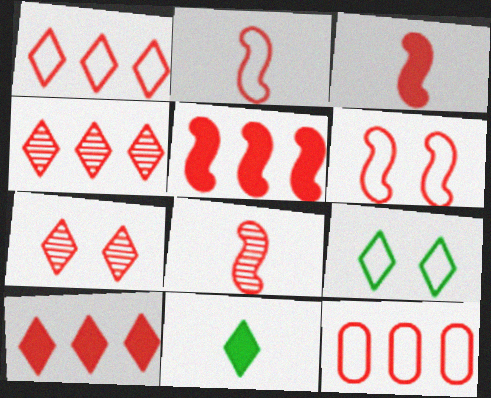[[1, 4, 10], 
[2, 3, 8], 
[3, 7, 12], 
[4, 5, 12], 
[5, 6, 8]]